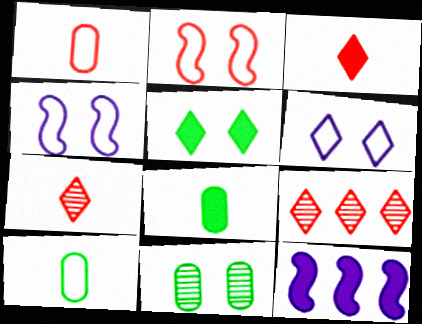[[4, 8, 9]]